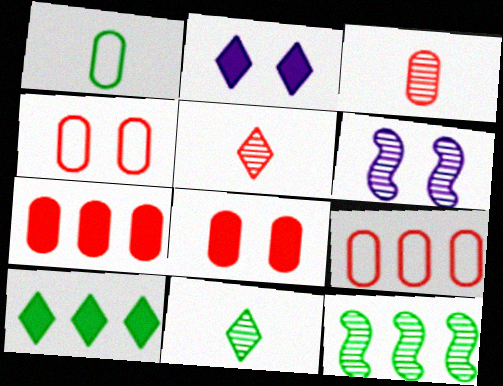[[3, 4, 7], 
[3, 8, 9]]